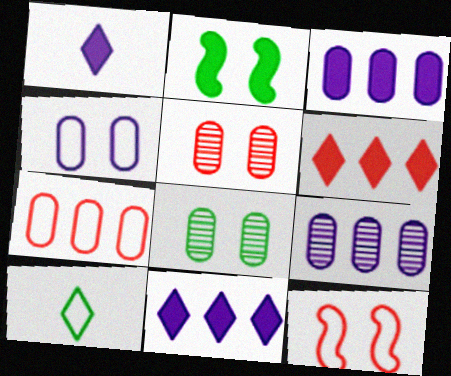[]